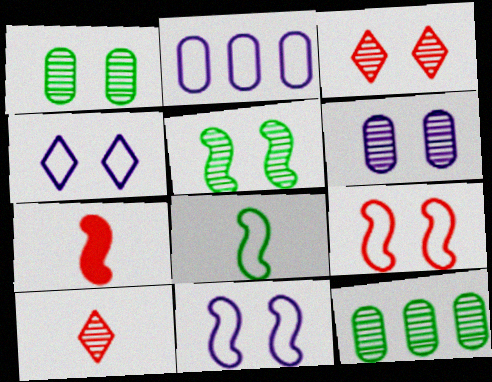[[3, 5, 6], 
[4, 7, 12]]